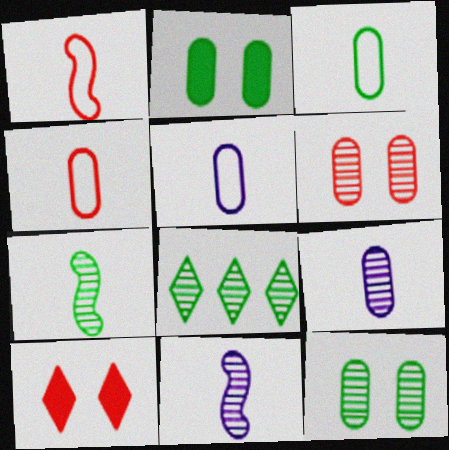[[3, 4, 5], 
[6, 8, 11], 
[7, 8, 12]]